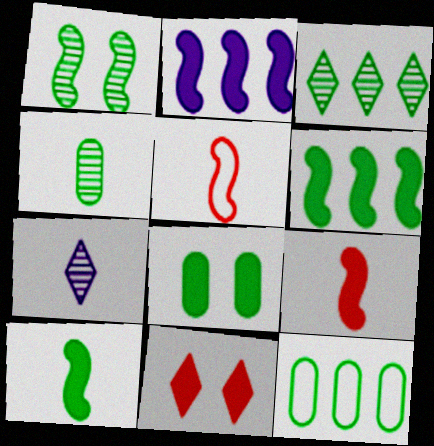[[1, 2, 5], 
[1, 3, 4], 
[3, 6, 12], 
[4, 8, 12]]